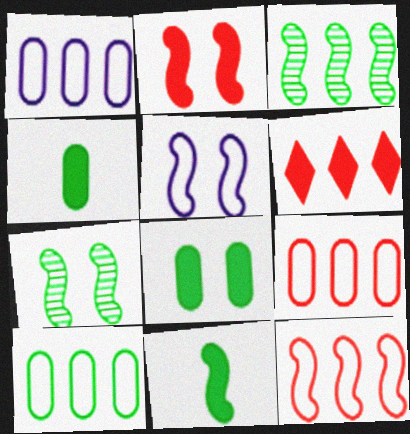[[1, 3, 6], 
[1, 9, 10], 
[2, 5, 7]]